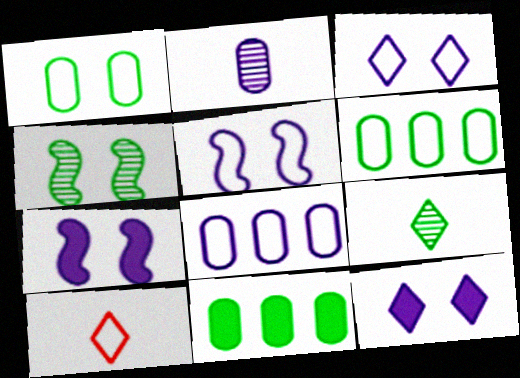[[5, 6, 10]]